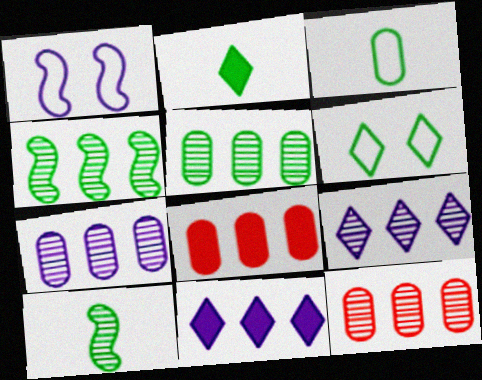[[1, 2, 12], 
[2, 3, 10], 
[4, 9, 12], 
[5, 7, 12]]